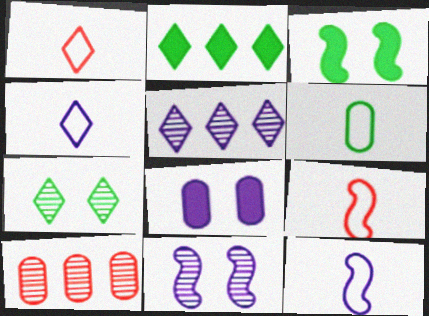[[1, 6, 12], 
[3, 4, 10], 
[4, 6, 9], 
[5, 8, 12], 
[6, 8, 10]]